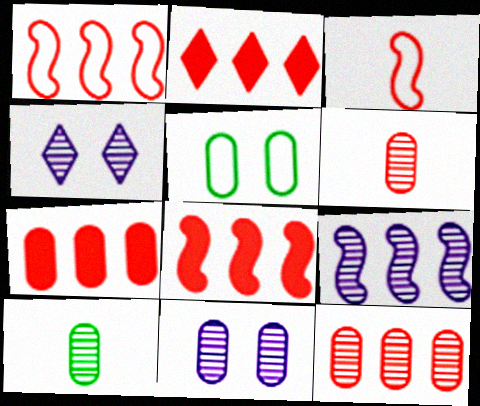[[1, 2, 12], 
[2, 7, 8], 
[10, 11, 12]]